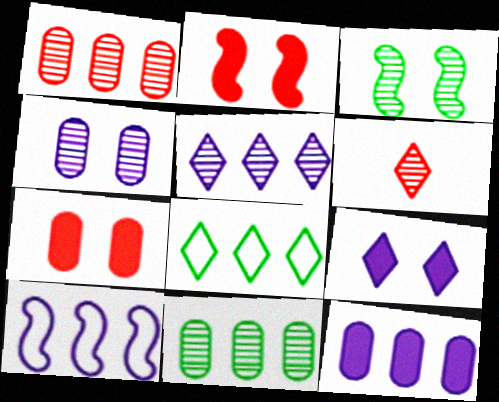[[5, 10, 12], 
[6, 8, 9]]